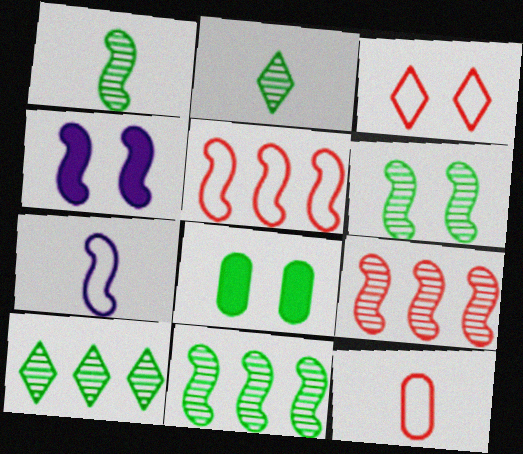[[1, 4, 5], 
[1, 6, 11], 
[3, 5, 12], 
[4, 10, 12]]